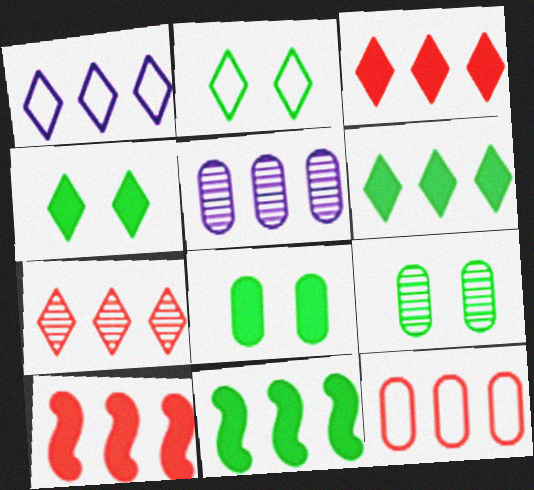[[1, 6, 7], 
[7, 10, 12]]